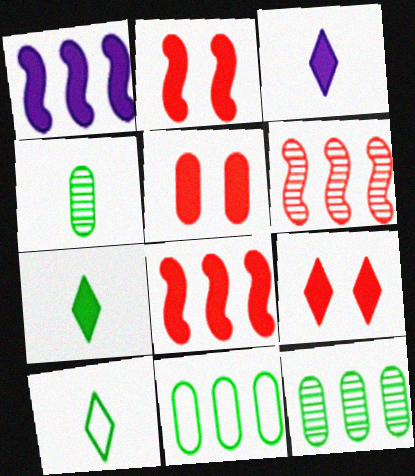[[1, 5, 7], 
[2, 5, 9]]